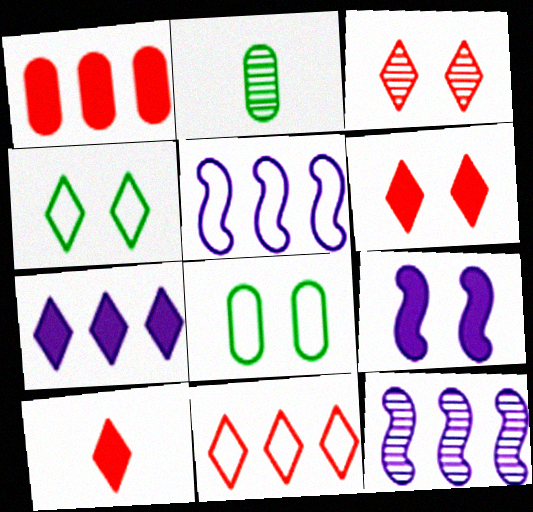[[2, 3, 12], 
[2, 5, 6], 
[2, 9, 11], 
[3, 8, 9], 
[3, 10, 11], 
[8, 10, 12]]